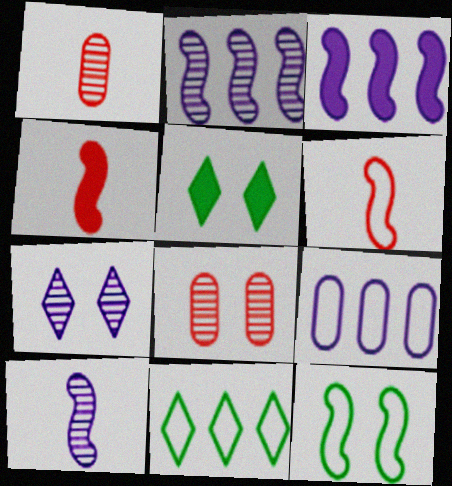[[2, 4, 12]]